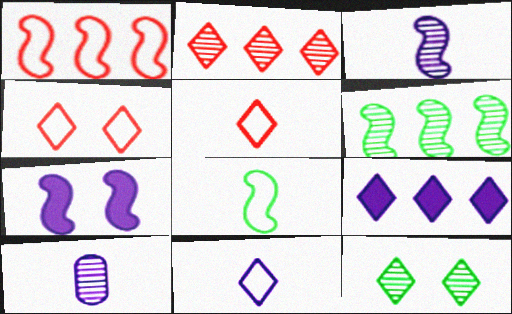[[5, 9, 12]]